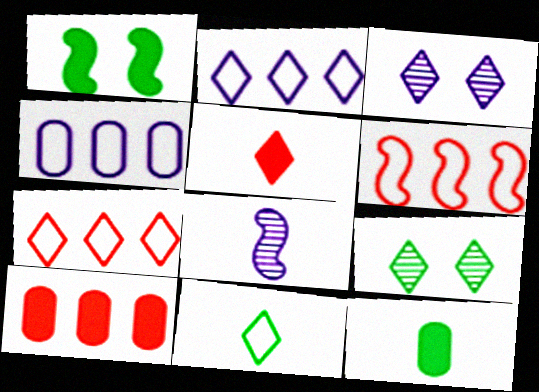[[1, 6, 8], 
[2, 5, 9], 
[3, 6, 12]]